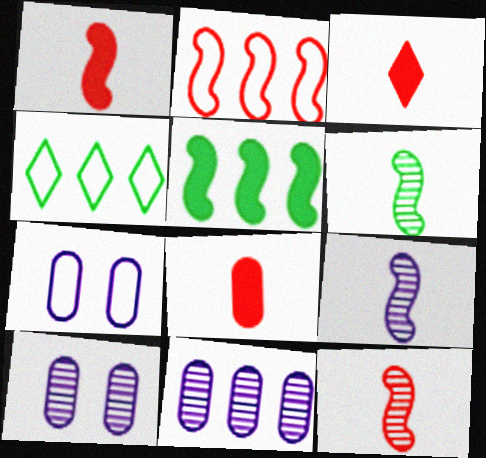[[1, 3, 8], 
[1, 4, 10], 
[6, 9, 12]]